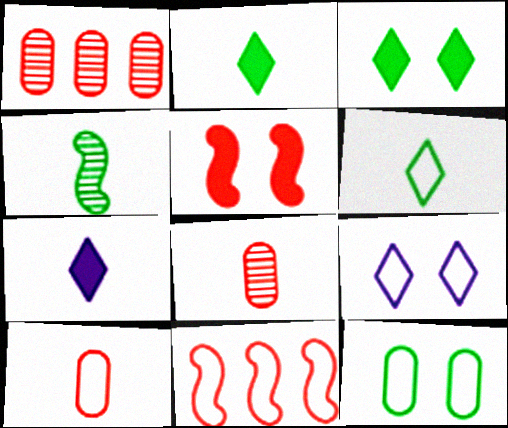[[4, 7, 10]]